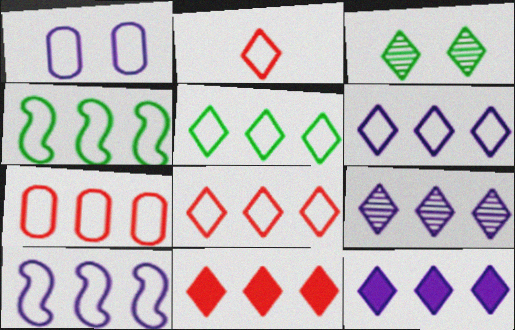[[1, 2, 4], 
[2, 3, 12], 
[4, 6, 7], 
[5, 6, 8], 
[5, 7, 10], 
[5, 9, 11], 
[6, 9, 12]]